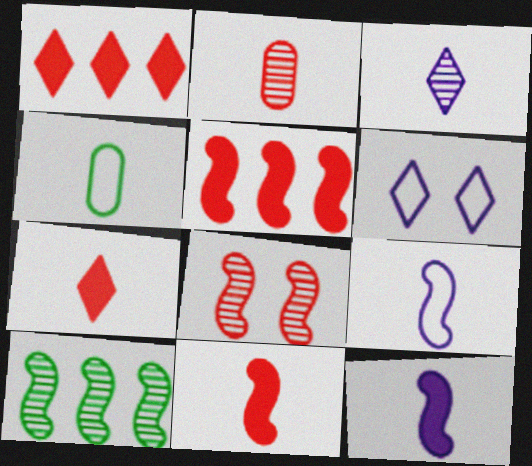[[3, 4, 11]]